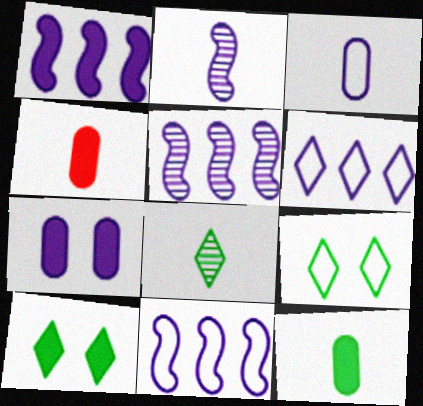[[1, 4, 10], 
[1, 5, 11], 
[2, 6, 7], 
[4, 5, 9]]